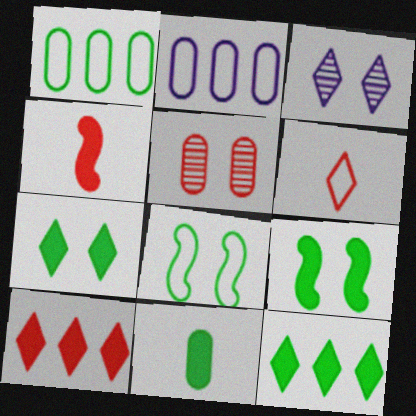[[1, 3, 4], 
[2, 5, 11], 
[2, 6, 8], 
[3, 6, 12], 
[9, 11, 12]]